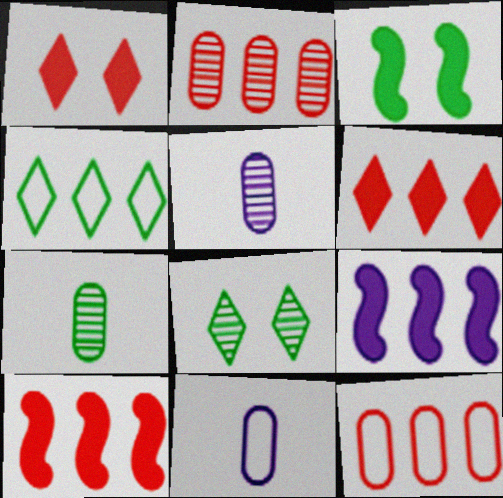[[2, 4, 9], 
[3, 4, 7], 
[8, 10, 11]]